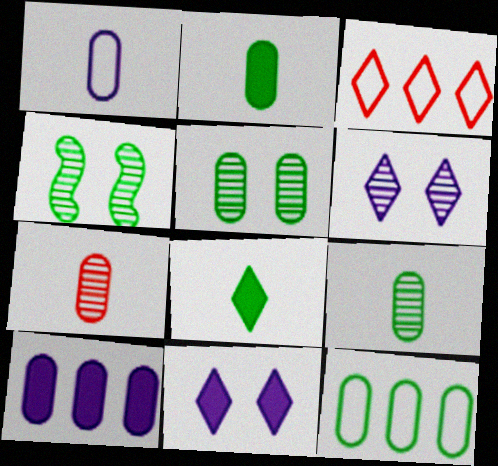[[1, 2, 7], 
[2, 5, 12], 
[3, 6, 8], 
[4, 8, 12]]